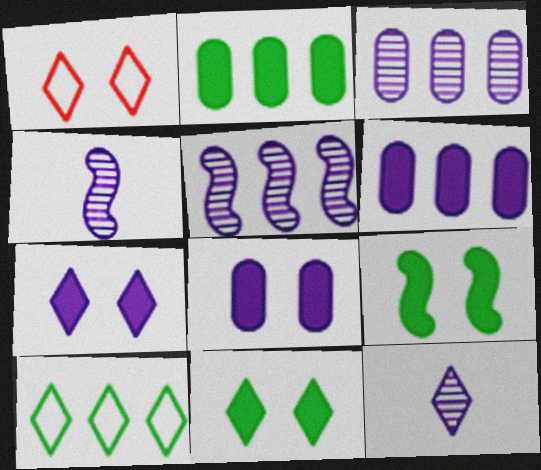[[1, 2, 4]]